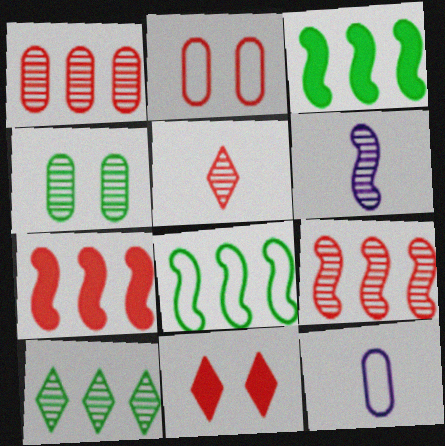[[2, 5, 7]]